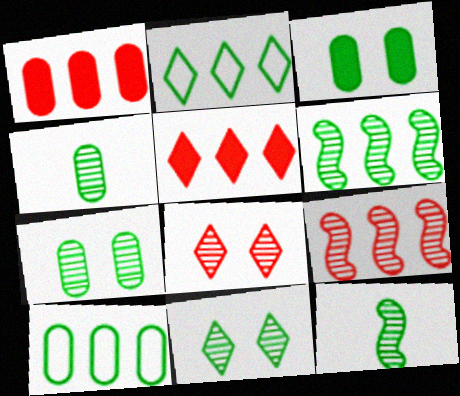[[2, 3, 12], 
[3, 4, 10], 
[4, 6, 11]]